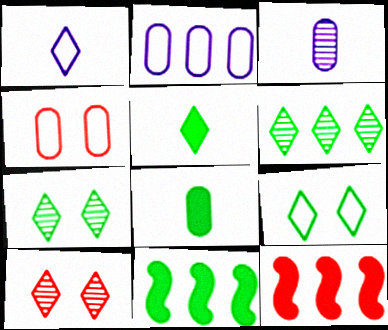[[2, 6, 12], 
[3, 9, 12], 
[5, 6, 9]]